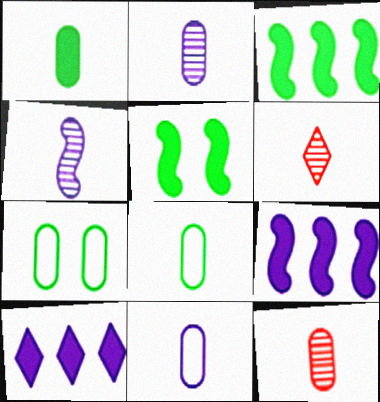[[1, 11, 12], 
[6, 7, 9]]